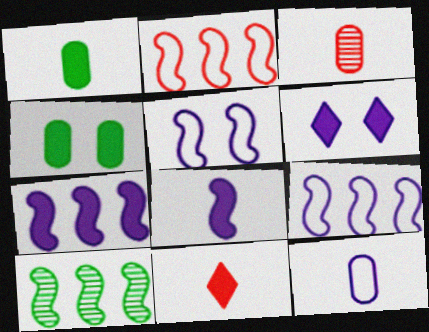[[1, 3, 12], 
[1, 8, 11], 
[2, 7, 10], 
[4, 7, 11]]